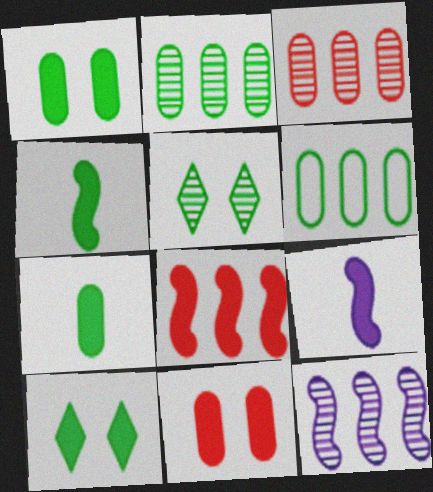[[4, 5, 6]]